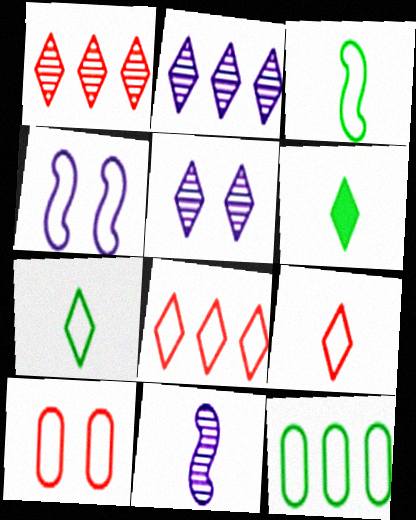[[4, 9, 12], 
[5, 6, 8]]